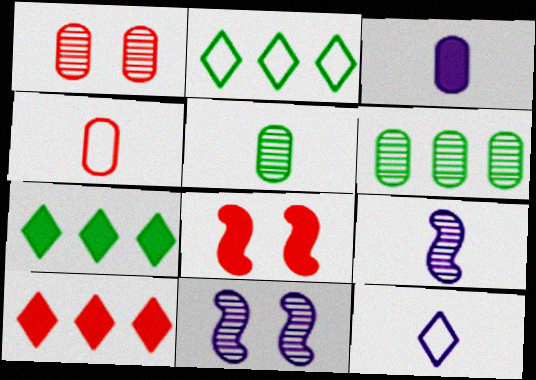[[3, 4, 5], 
[3, 7, 8], 
[3, 9, 12], 
[4, 7, 11], 
[6, 8, 12]]